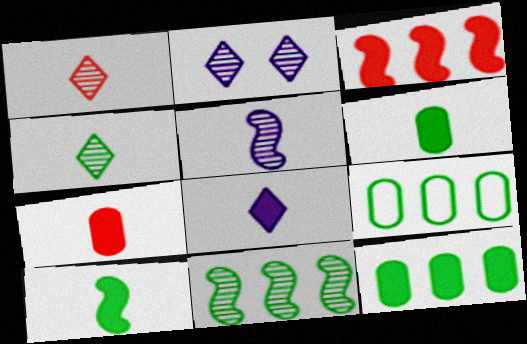[[7, 8, 10]]